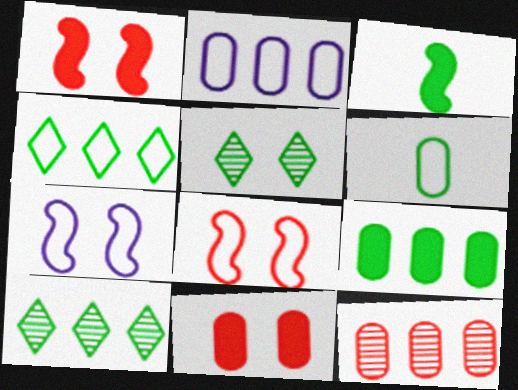[[2, 9, 12], 
[5, 7, 11]]